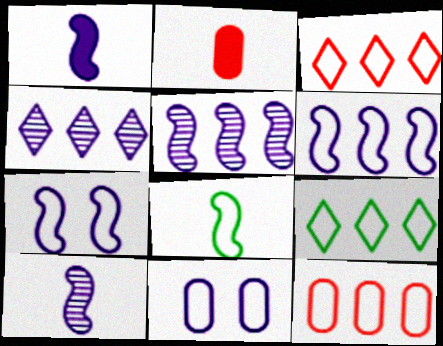[[1, 4, 11], 
[1, 5, 7], 
[3, 8, 11], 
[6, 9, 12]]